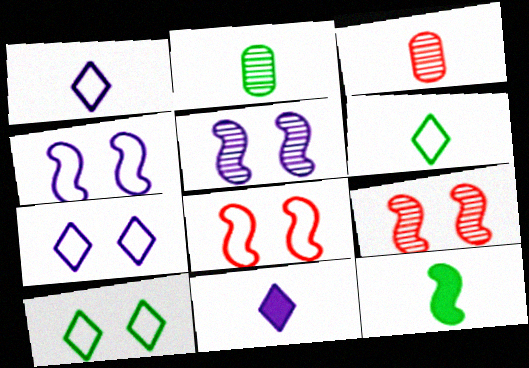[[1, 3, 12], 
[2, 6, 12]]